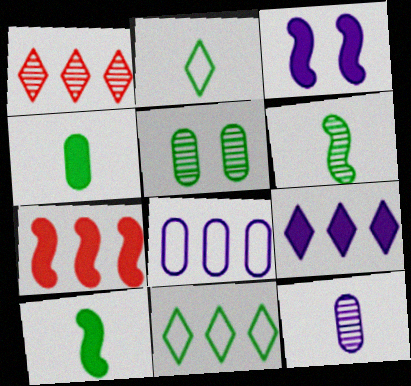[[1, 9, 11], 
[2, 4, 6], 
[3, 7, 10], 
[5, 10, 11]]